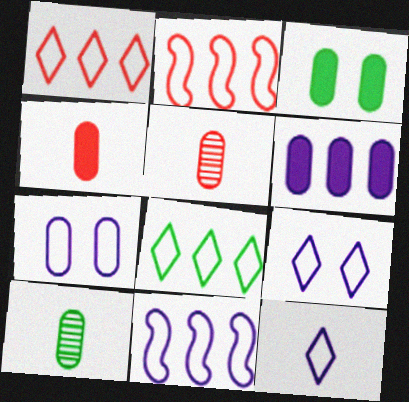[[3, 4, 6], 
[7, 11, 12]]